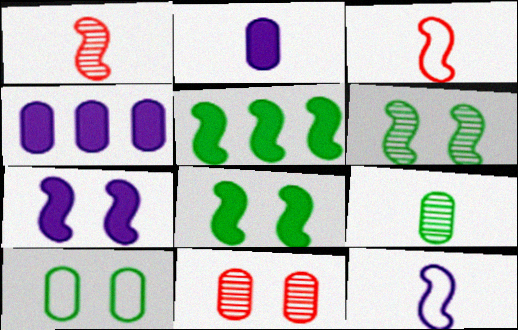[]